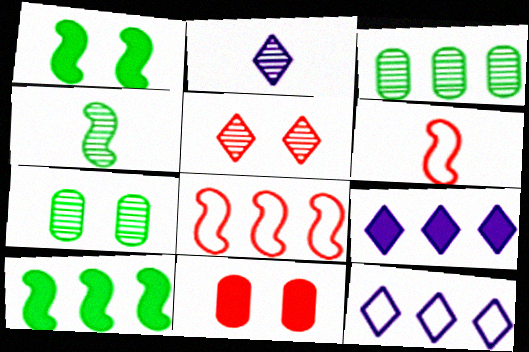[[3, 8, 9], 
[4, 11, 12], 
[6, 7, 9]]